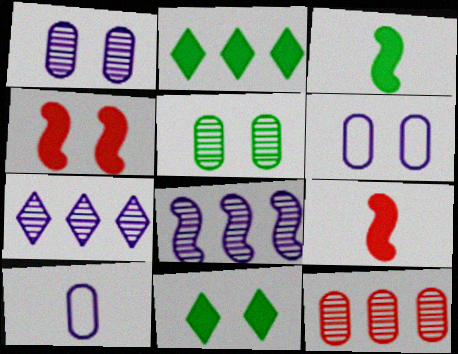[]